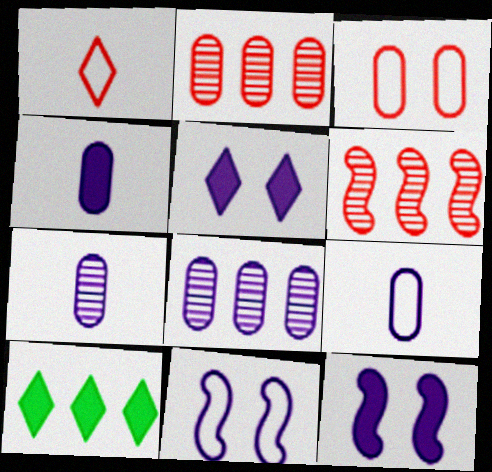[[4, 7, 9]]